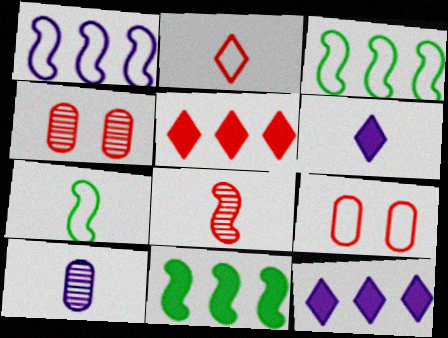[[3, 4, 6], 
[4, 7, 12], 
[5, 8, 9]]